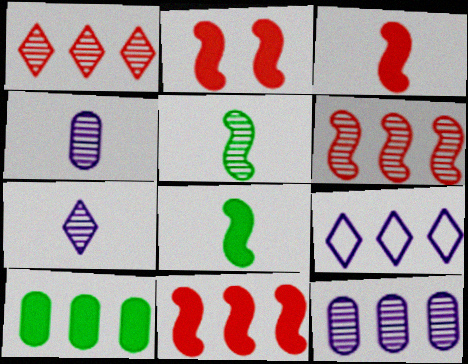[[2, 3, 11], 
[6, 9, 10]]